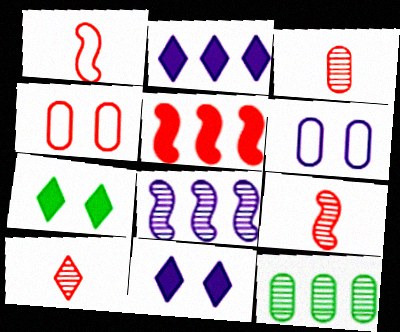[[1, 11, 12], 
[3, 9, 10], 
[4, 5, 10]]